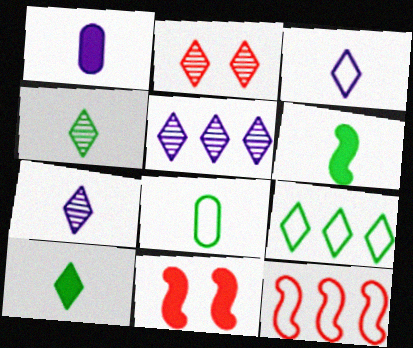[[2, 4, 5], 
[4, 6, 8], 
[5, 8, 11]]